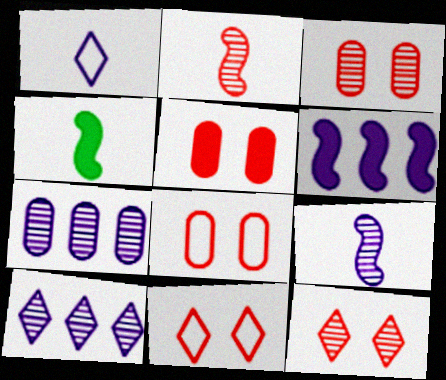[[3, 5, 8], 
[4, 7, 11], 
[4, 8, 10]]